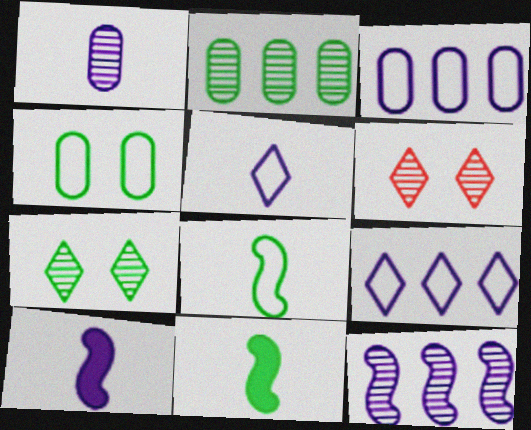[[1, 5, 10], 
[3, 6, 11]]